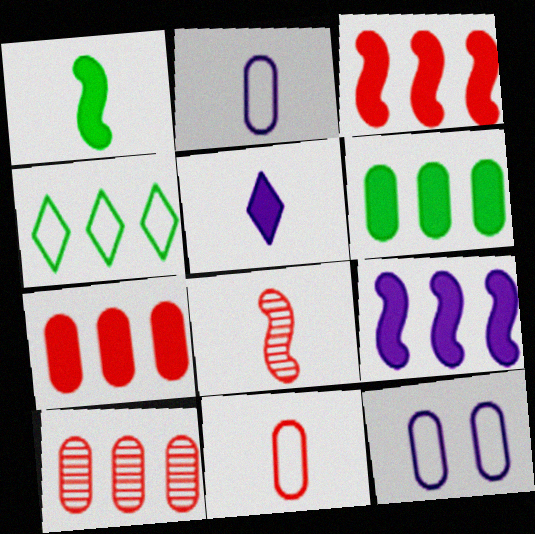[[4, 9, 10]]